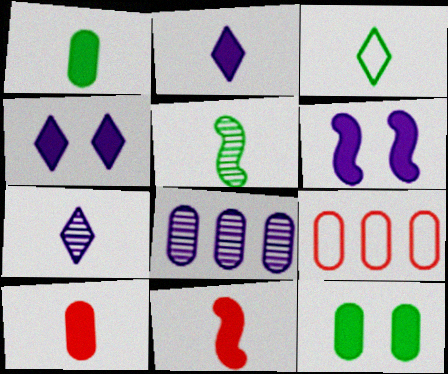[[1, 2, 11], 
[1, 3, 5], 
[4, 5, 9]]